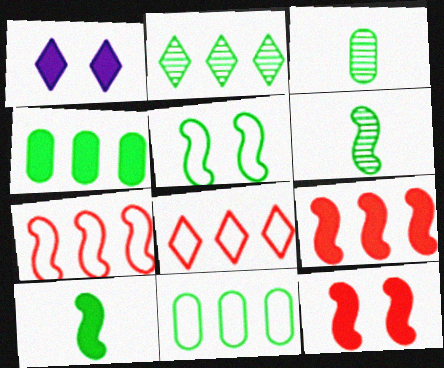[[1, 3, 7]]